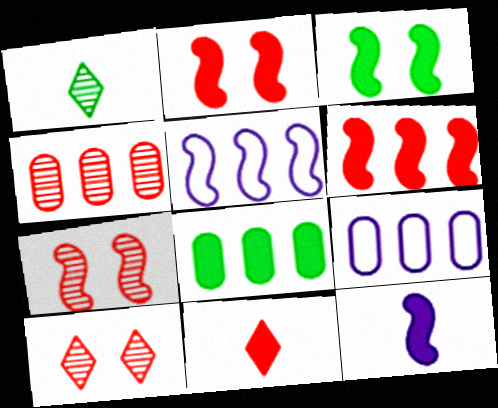[[1, 2, 9], 
[3, 6, 12], 
[4, 8, 9]]